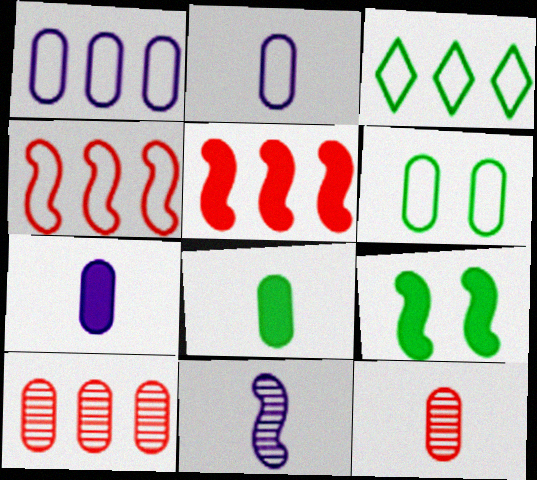[[1, 3, 4], 
[2, 8, 12], 
[4, 9, 11], 
[6, 7, 10]]